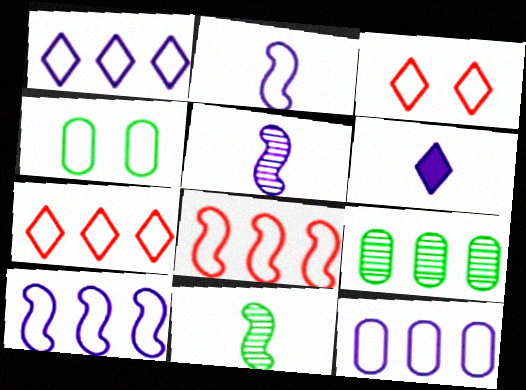[[1, 10, 12], 
[2, 4, 7]]